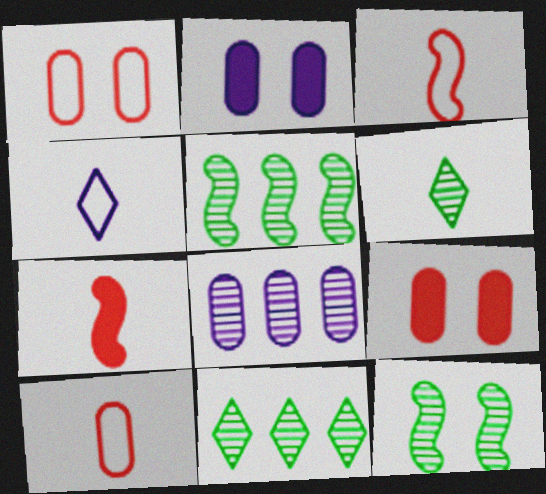[[2, 3, 11], 
[4, 5, 9]]